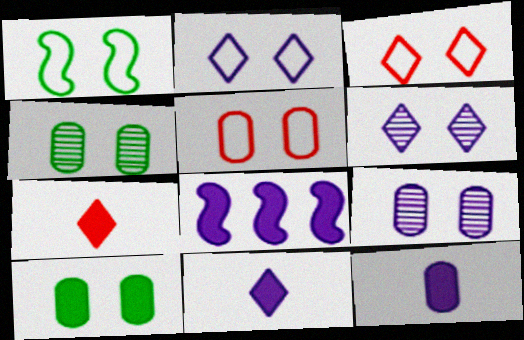[[1, 2, 5], 
[5, 9, 10], 
[7, 8, 10]]